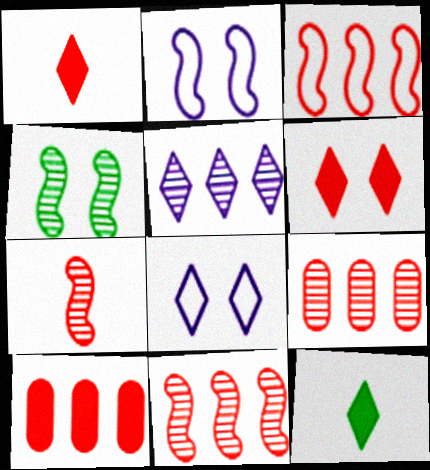[[2, 9, 12]]